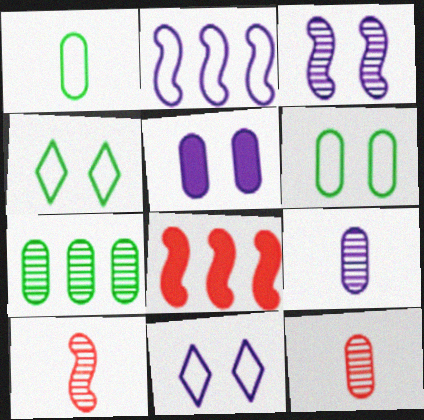[[3, 5, 11], 
[4, 8, 9]]